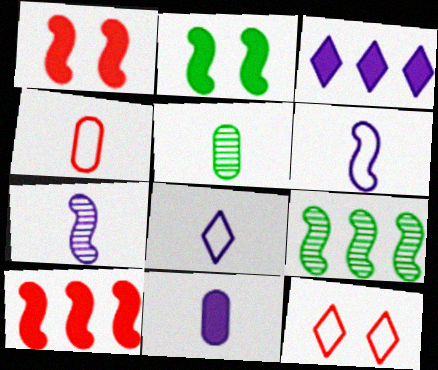[[1, 6, 9], 
[4, 5, 11], 
[7, 8, 11], 
[9, 11, 12]]